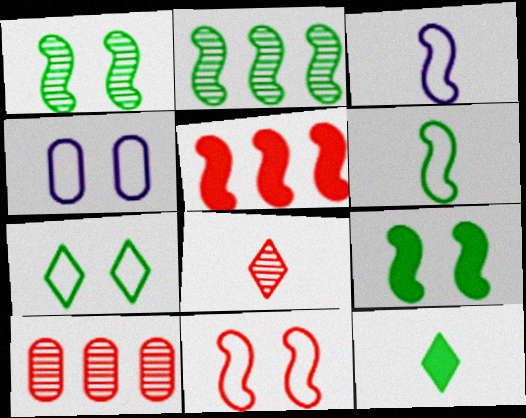[[1, 3, 5], 
[2, 6, 9], 
[4, 7, 11]]